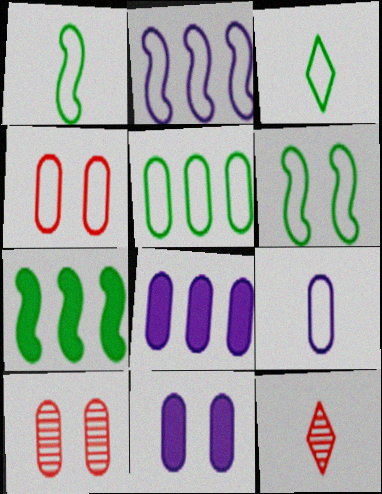[[2, 3, 4], 
[3, 5, 6], 
[4, 5, 9], 
[6, 8, 12]]